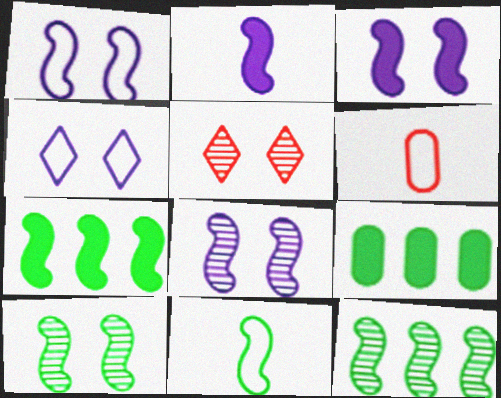[[1, 3, 8], 
[7, 10, 11]]